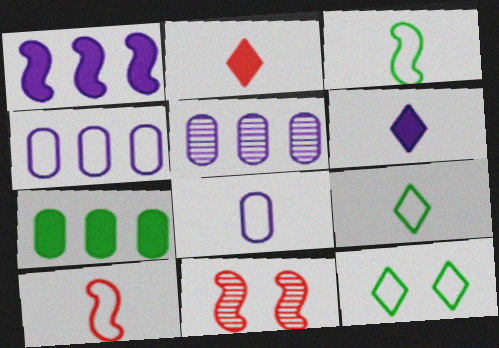[[1, 3, 11], 
[4, 10, 12], 
[8, 9, 10]]